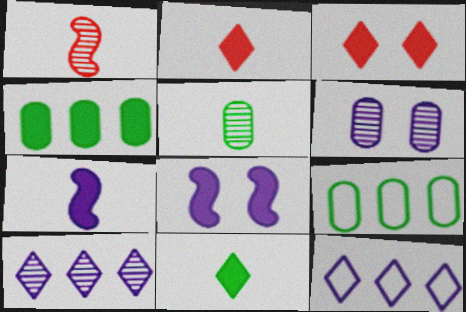[[2, 4, 8], 
[3, 4, 7], 
[6, 7, 12]]